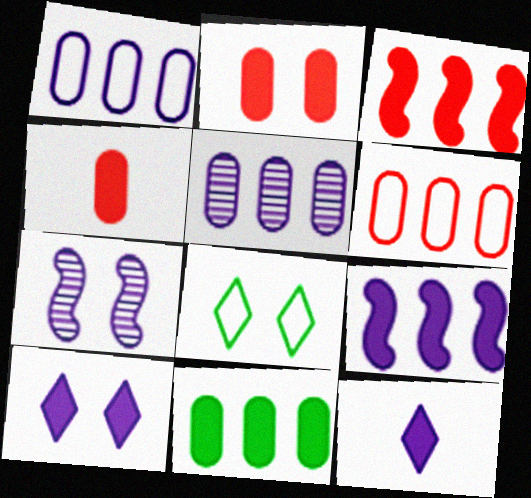[[1, 7, 12], 
[2, 7, 8], 
[5, 6, 11]]